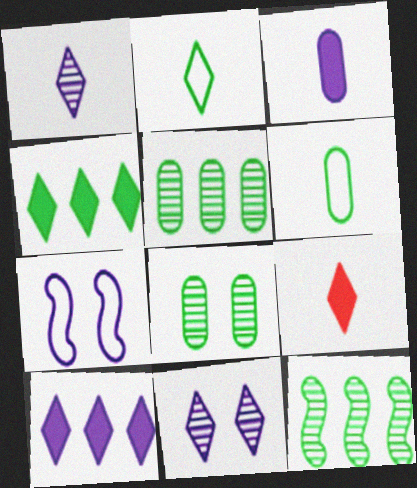[[1, 2, 9], 
[5, 7, 9]]